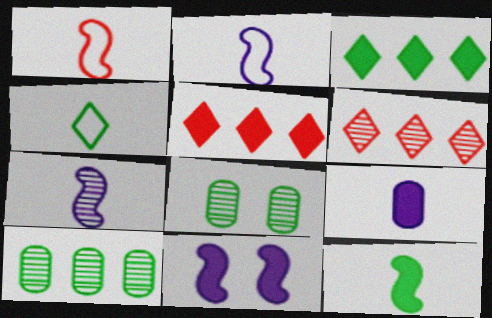[[1, 7, 12], 
[2, 5, 8], 
[6, 7, 8]]